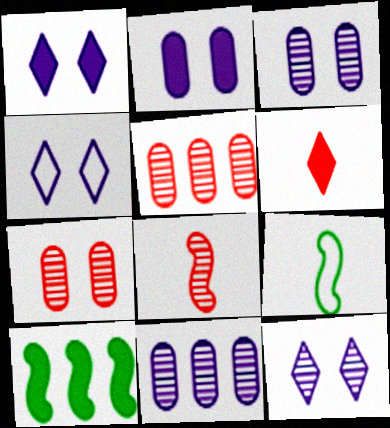[[1, 4, 12], 
[1, 5, 9], 
[2, 6, 10]]